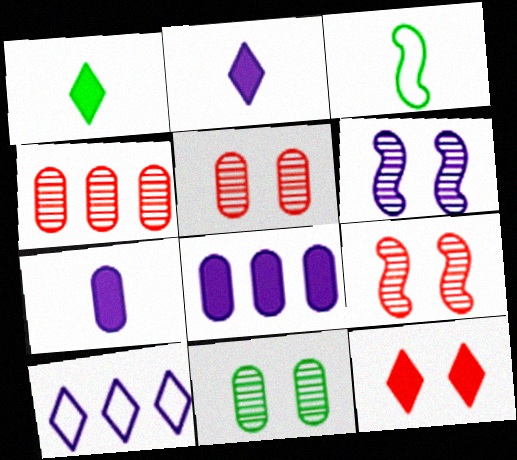[[6, 7, 10]]